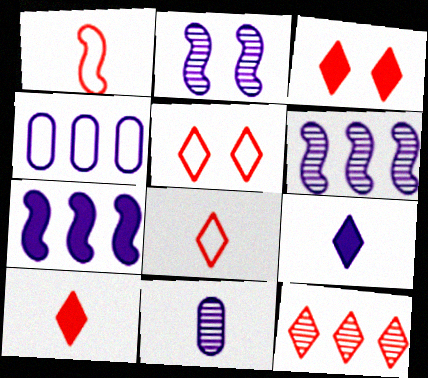[[2, 4, 9], 
[3, 8, 12], 
[5, 10, 12]]